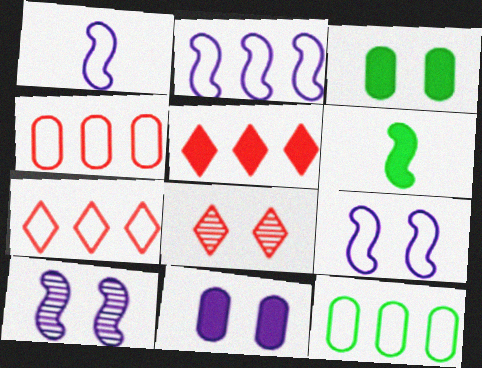[[1, 2, 9], 
[2, 7, 12], 
[3, 8, 9], 
[5, 6, 11]]